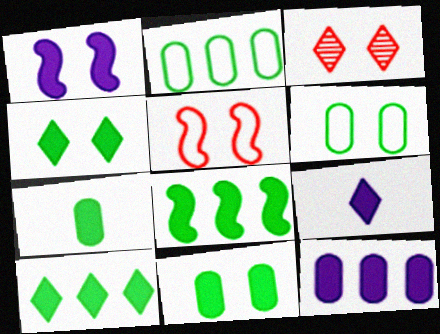[[1, 3, 6], 
[1, 9, 12], 
[4, 7, 8]]